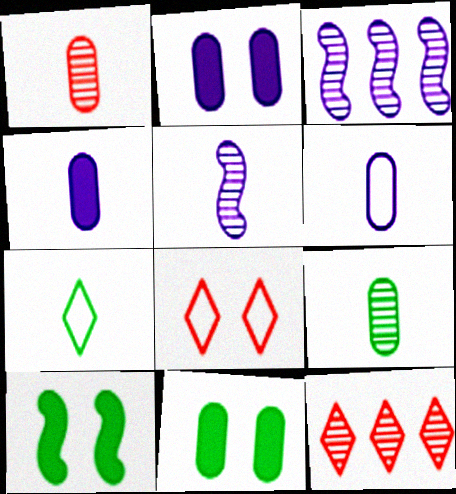[[6, 10, 12]]